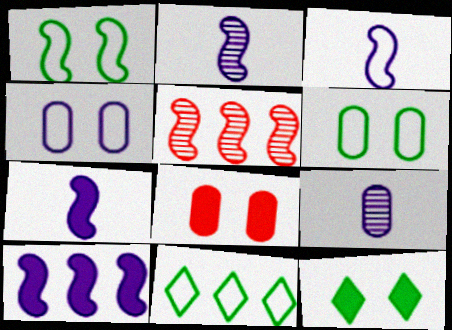[[1, 5, 7], 
[2, 3, 7], 
[2, 8, 11]]